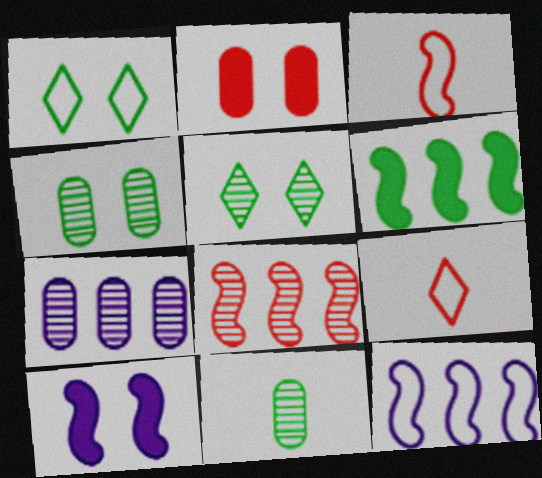[[1, 6, 11], 
[2, 8, 9], 
[6, 8, 12]]